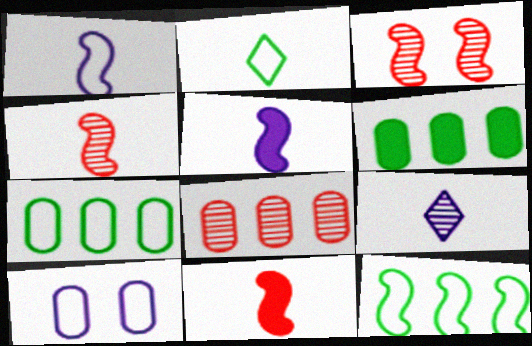[[3, 5, 12]]